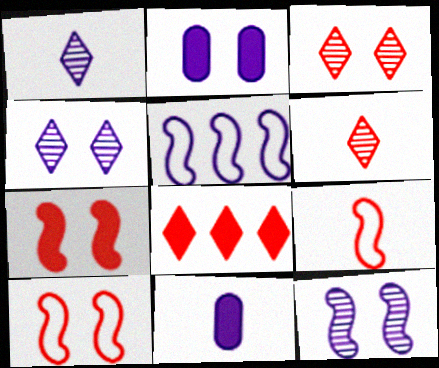[[1, 2, 5], 
[4, 5, 11]]